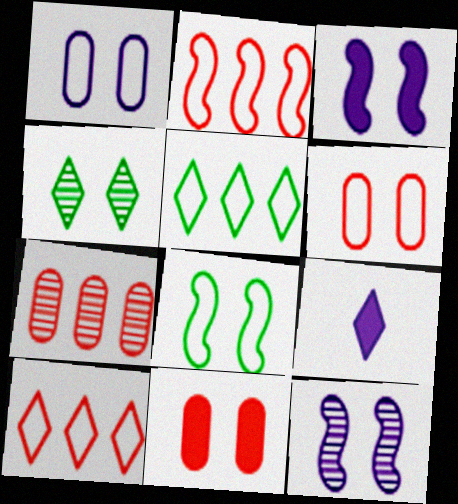[[3, 4, 6], 
[4, 9, 10], 
[7, 8, 9]]